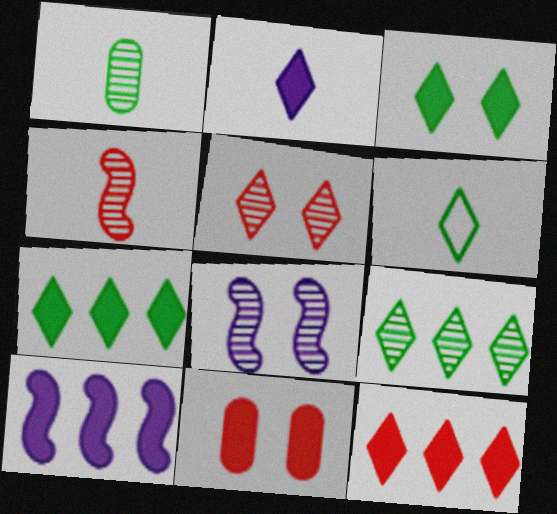[[2, 3, 12], 
[3, 6, 9]]